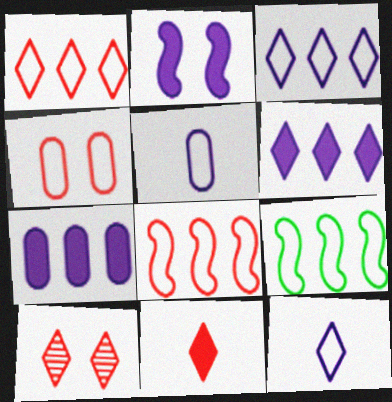[[1, 10, 11], 
[4, 9, 12]]